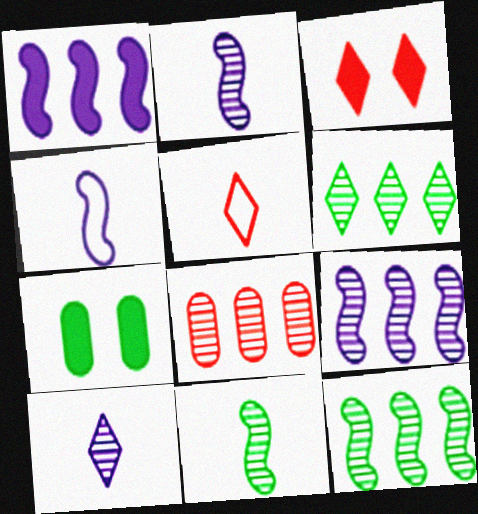[[5, 7, 9], 
[6, 8, 9]]